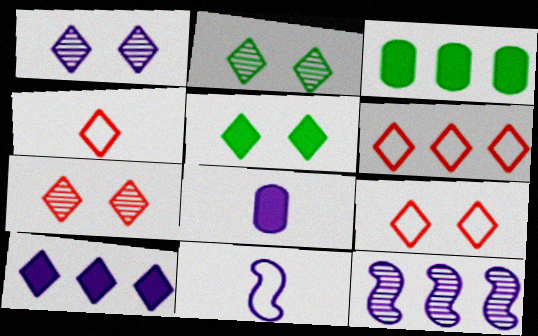[[1, 2, 7], 
[1, 5, 9], 
[2, 4, 10], 
[3, 6, 12], 
[3, 7, 11], 
[4, 6, 9]]